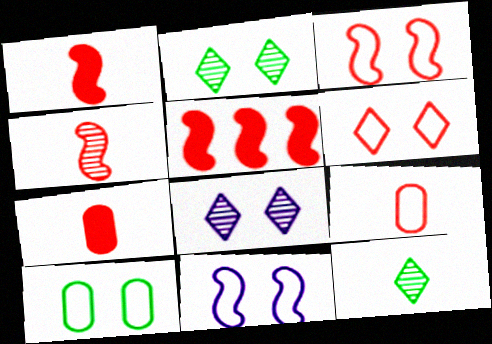[[3, 4, 5], 
[6, 10, 11]]